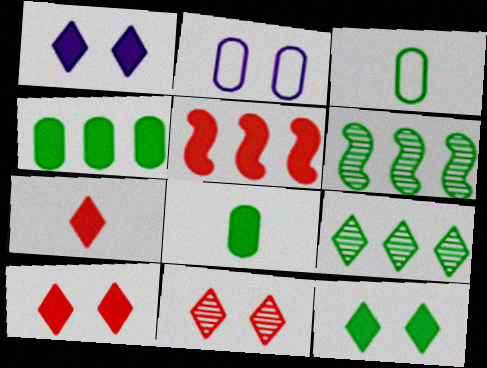[[1, 5, 8], 
[1, 10, 12], 
[2, 6, 7], 
[3, 6, 12]]